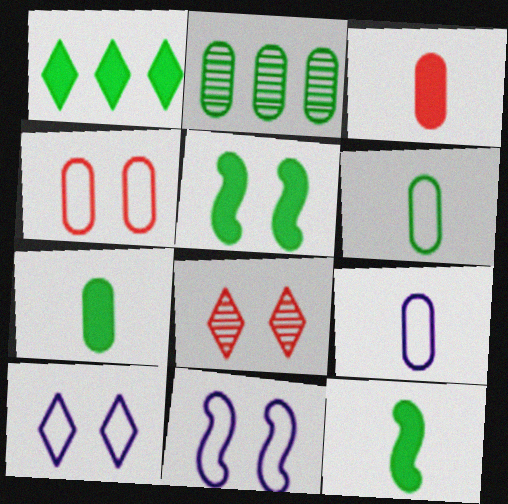[[1, 5, 7]]